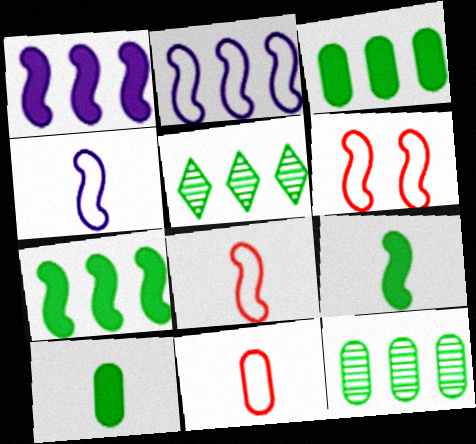[]